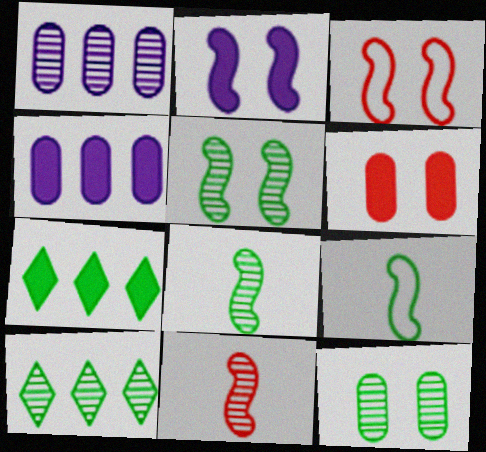[[2, 3, 5], 
[7, 9, 12], 
[8, 10, 12]]